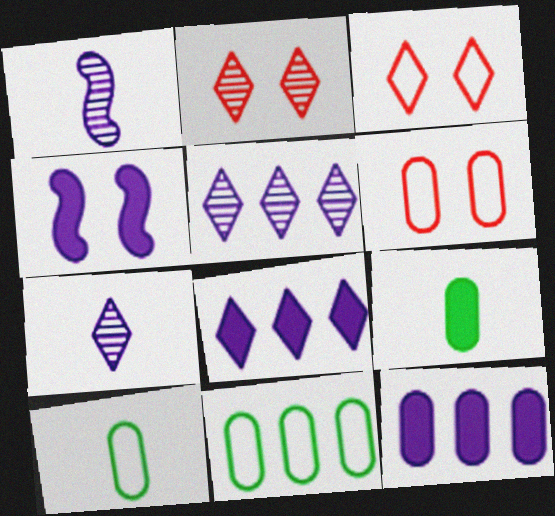[]